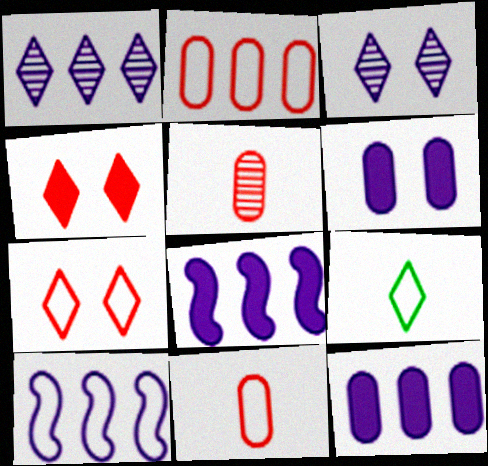[[1, 4, 9], 
[1, 10, 12]]